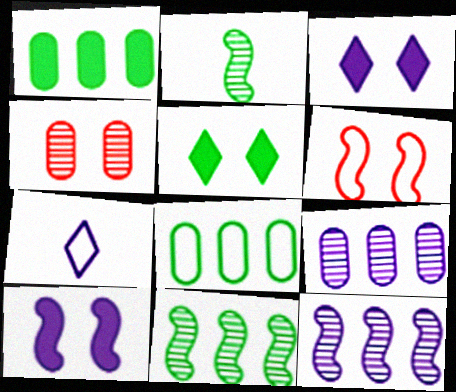[[2, 5, 8], 
[6, 7, 8], 
[7, 9, 10]]